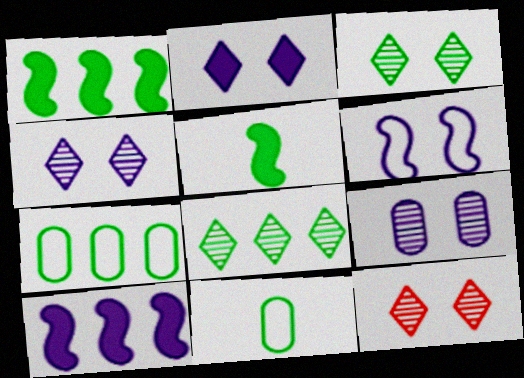[[1, 3, 11], 
[1, 7, 8], 
[2, 6, 9], 
[3, 4, 12], 
[3, 5, 7], 
[10, 11, 12]]